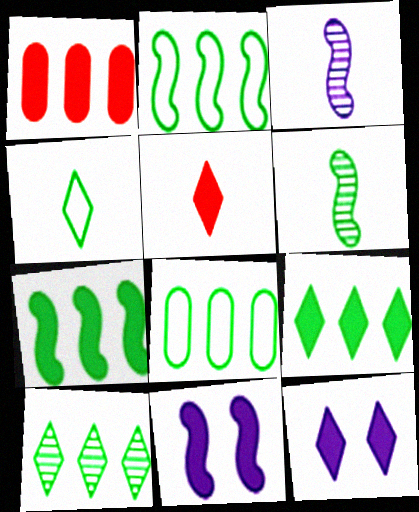[[5, 9, 12], 
[7, 8, 10]]